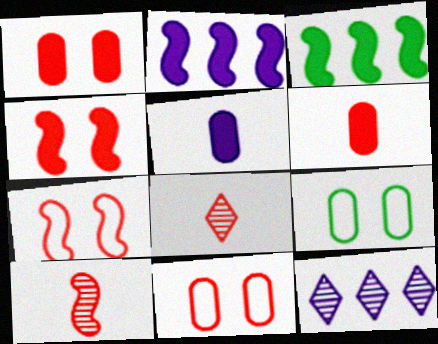[[2, 8, 9]]